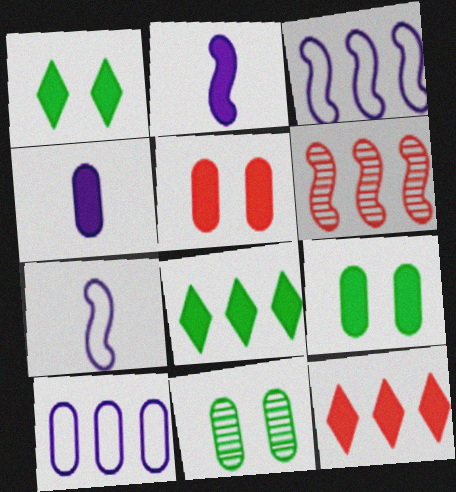[[2, 5, 8], 
[2, 9, 12], 
[6, 8, 10], 
[7, 11, 12]]